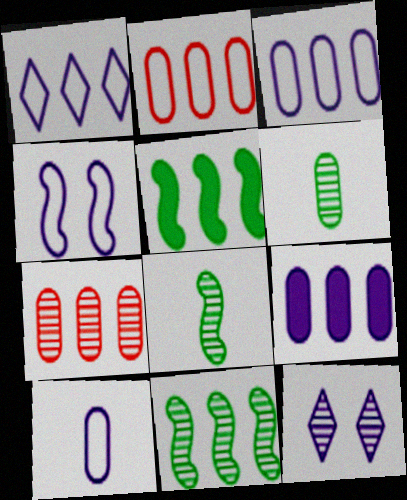[[1, 4, 10], 
[1, 5, 7], 
[7, 8, 12]]